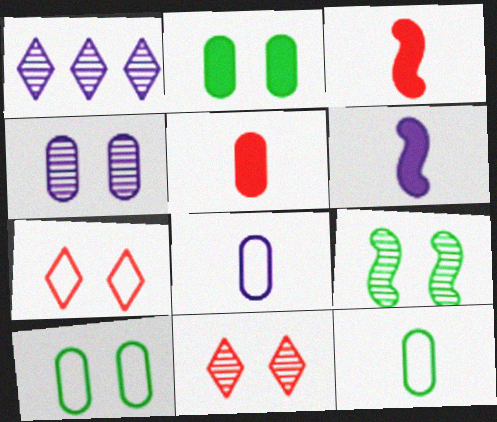[[1, 3, 10], 
[4, 9, 11]]